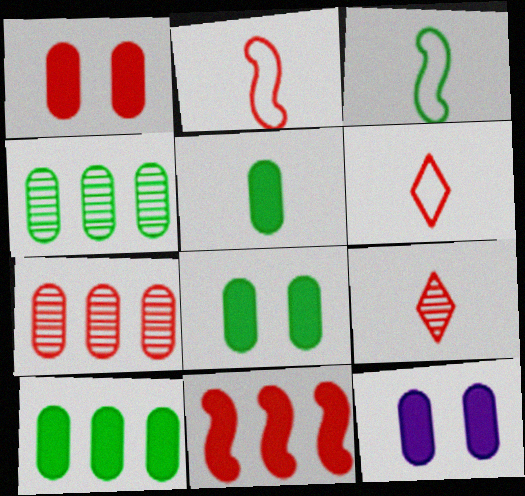[[1, 8, 12], 
[5, 8, 10]]